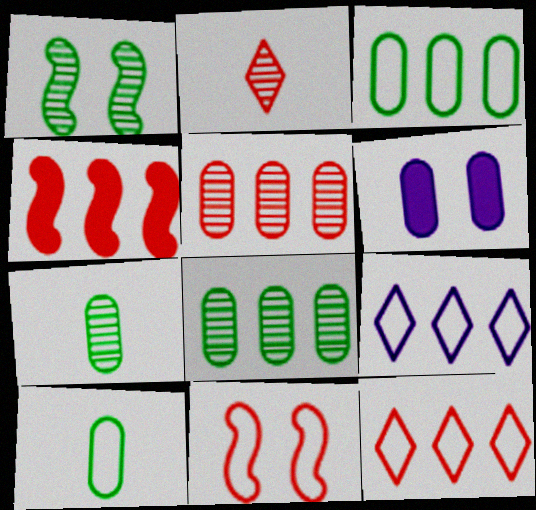[[4, 5, 12], 
[4, 8, 9], 
[5, 6, 10], 
[9, 10, 11]]